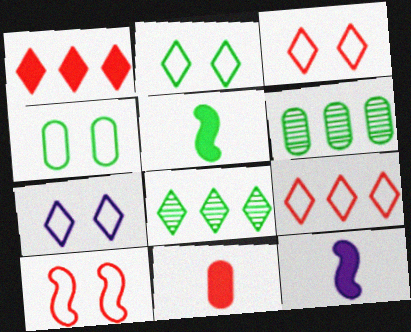[[2, 3, 7], 
[2, 5, 6], 
[3, 6, 12], 
[4, 5, 8], 
[4, 7, 10]]